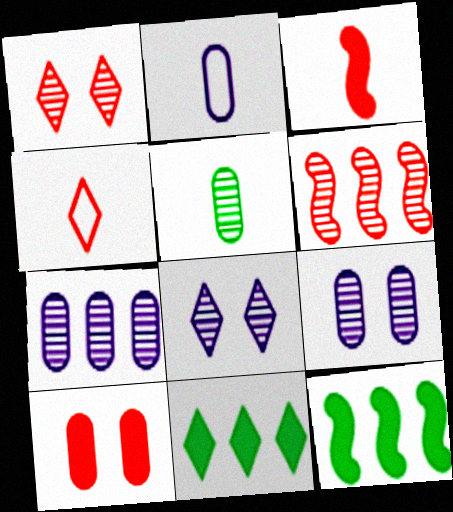[[1, 2, 12], 
[4, 6, 10], 
[4, 8, 11], 
[4, 9, 12], 
[5, 6, 8]]